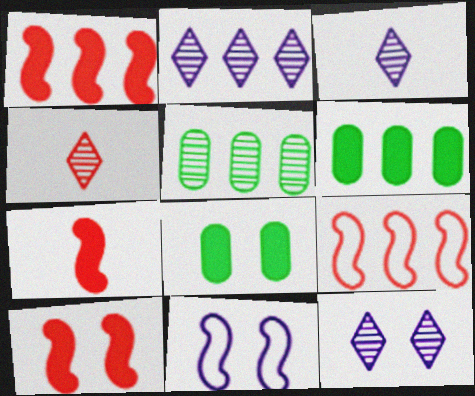[[1, 7, 10], 
[2, 3, 12], 
[2, 6, 9], 
[3, 8, 9], 
[4, 6, 11]]